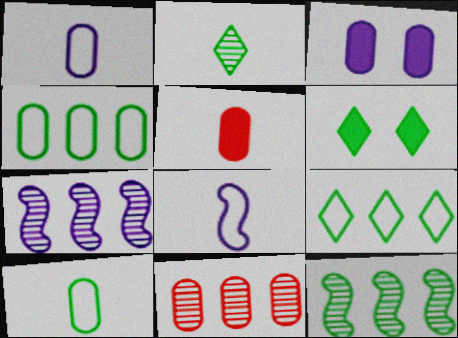[[2, 5, 8], 
[2, 6, 9], 
[3, 10, 11], 
[6, 8, 11], 
[6, 10, 12]]